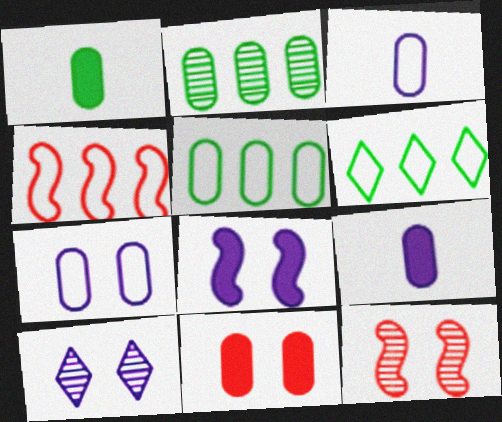[[1, 4, 10], 
[2, 3, 11], 
[6, 9, 12], 
[7, 8, 10]]